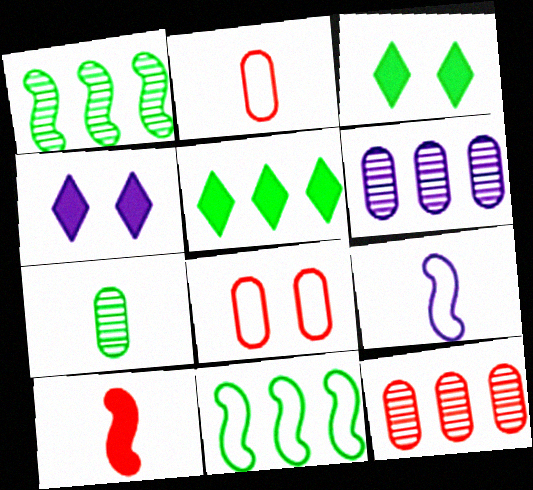[[1, 2, 4], 
[3, 7, 11], 
[3, 9, 12], 
[4, 6, 9]]